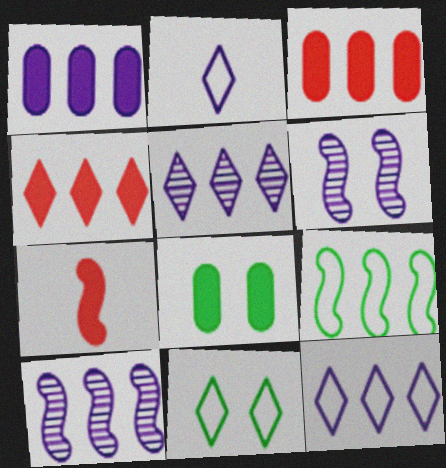[[1, 2, 6], 
[1, 10, 12], 
[3, 5, 9], 
[6, 7, 9]]